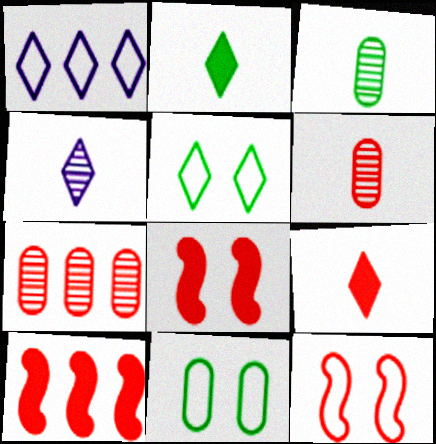[[1, 3, 8], 
[4, 10, 11], 
[7, 9, 12]]